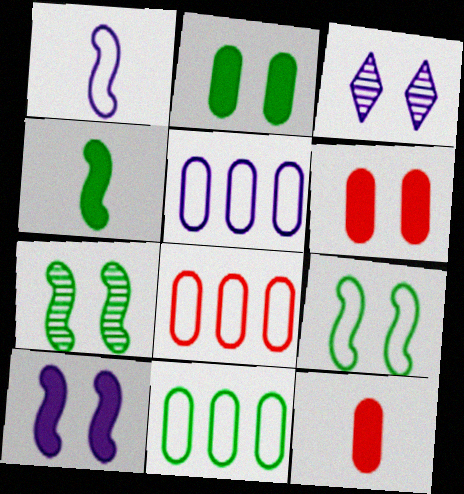[[3, 4, 8], 
[3, 6, 9], 
[5, 8, 11]]